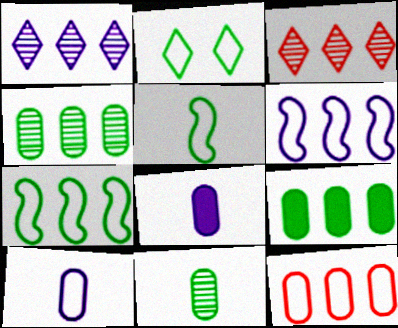[[3, 6, 9]]